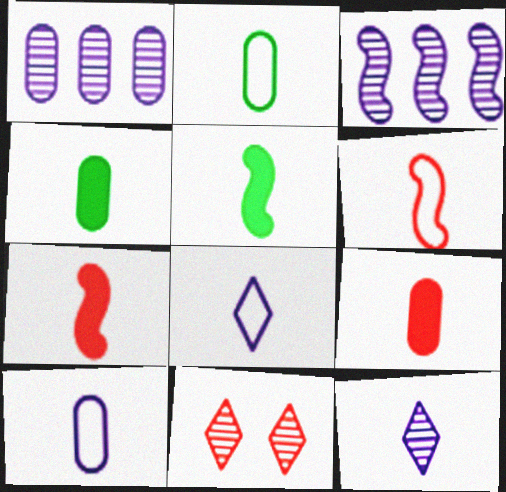[[2, 6, 8], 
[2, 7, 12], 
[4, 6, 12]]